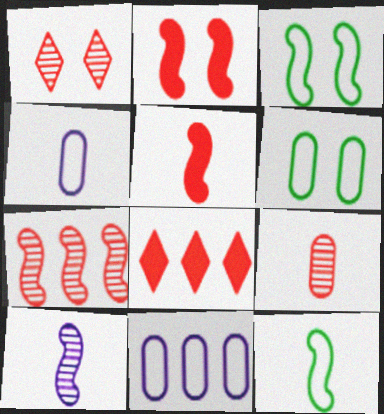[[1, 7, 9], 
[5, 10, 12], 
[6, 8, 10]]